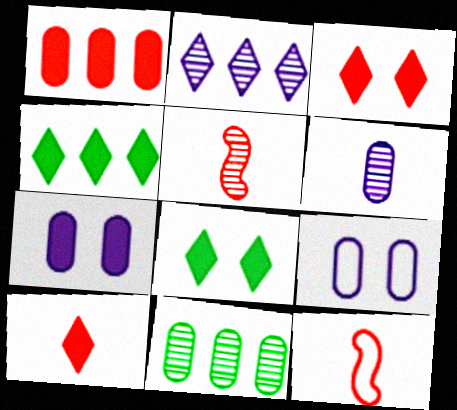[[4, 5, 9]]